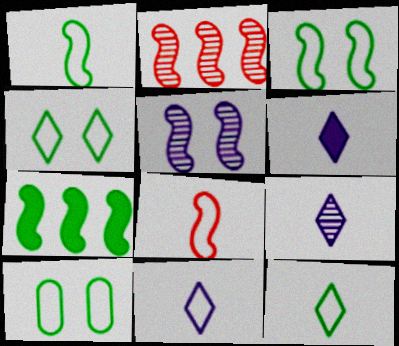[[2, 6, 10], 
[3, 4, 10], 
[5, 7, 8], 
[6, 9, 11]]